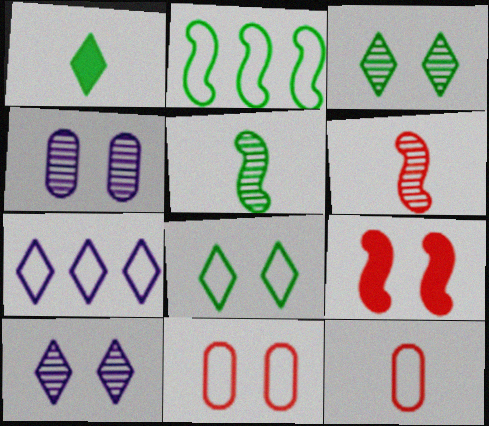[[4, 8, 9]]